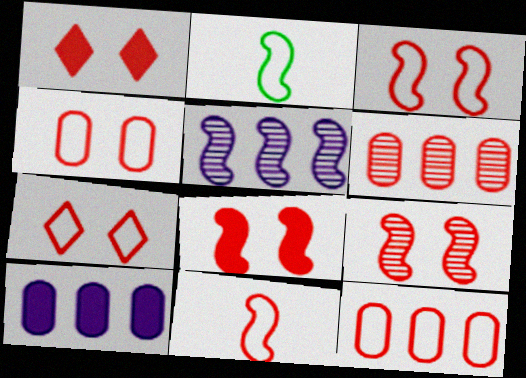[[1, 4, 9], 
[1, 6, 11], 
[2, 5, 8], 
[3, 4, 7], 
[3, 8, 9], 
[7, 11, 12]]